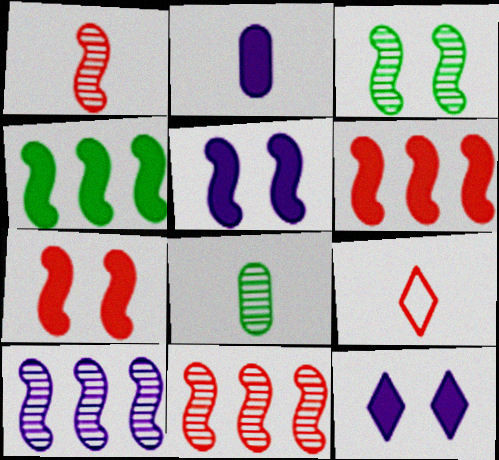[[1, 3, 10]]